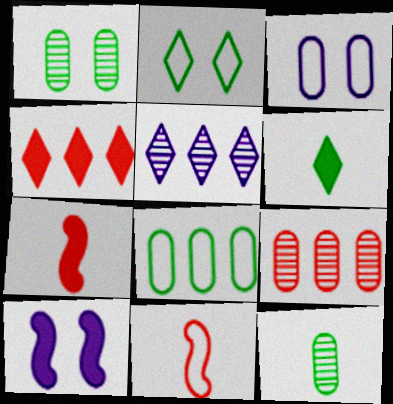[]